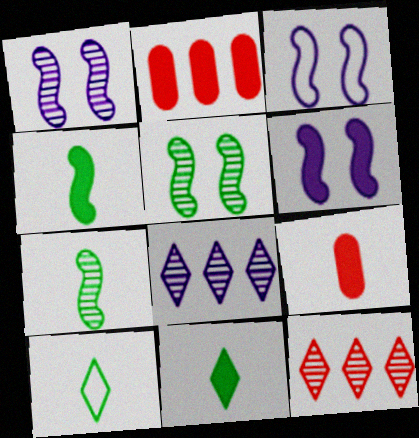[[1, 2, 10], 
[1, 3, 6], 
[2, 6, 11]]